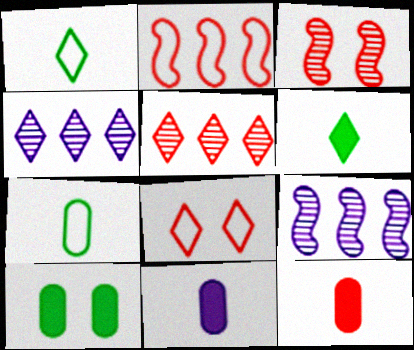[[4, 6, 8]]